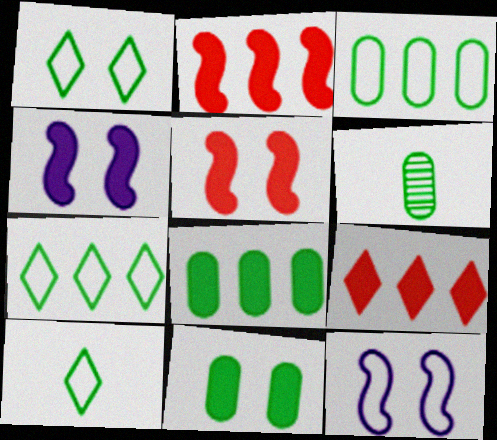[[1, 7, 10], 
[3, 6, 11], 
[6, 9, 12]]